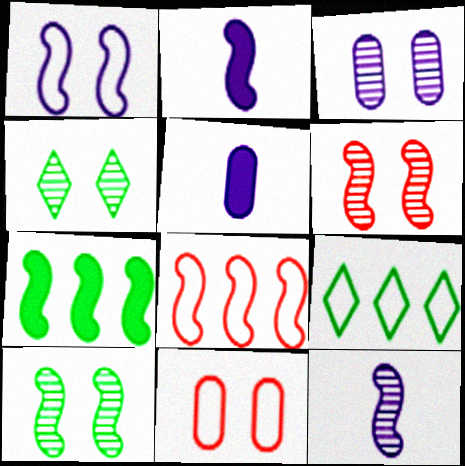[[2, 8, 10], 
[3, 4, 6], 
[4, 5, 8], 
[5, 6, 9]]